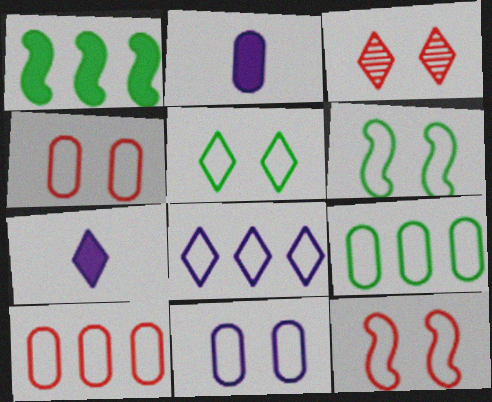[[5, 11, 12]]